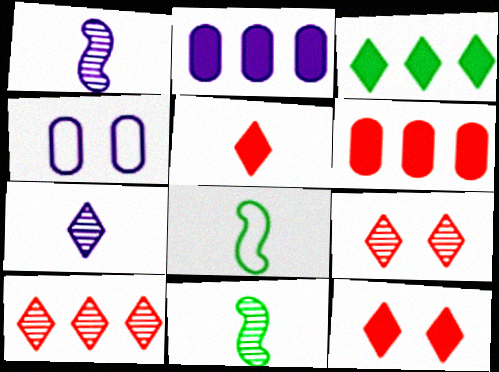[[2, 8, 9]]